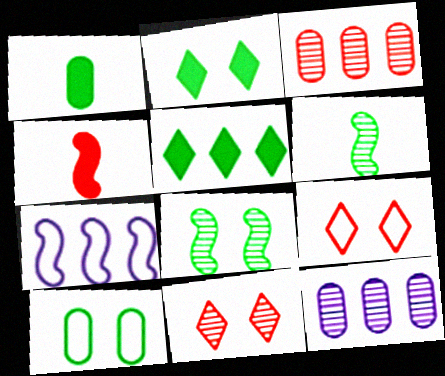[[1, 7, 11], 
[2, 8, 10], 
[3, 4, 9], 
[3, 5, 7], 
[4, 7, 8], 
[5, 6, 10], 
[6, 11, 12]]